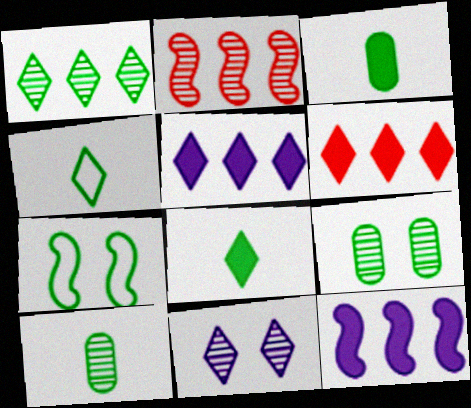[[1, 3, 7], 
[2, 10, 11], 
[4, 6, 11]]